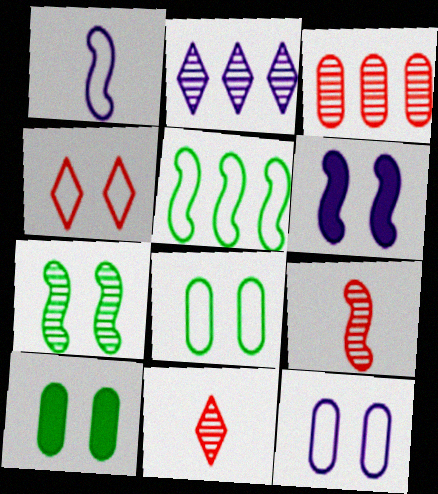[[5, 6, 9]]